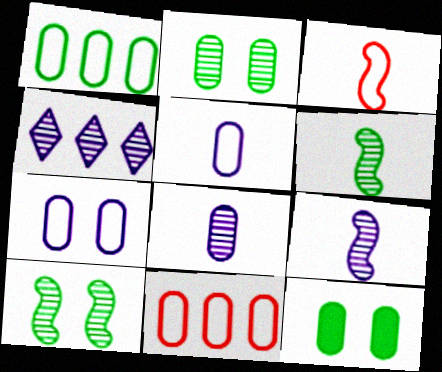[[3, 4, 12], 
[8, 11, 12]]